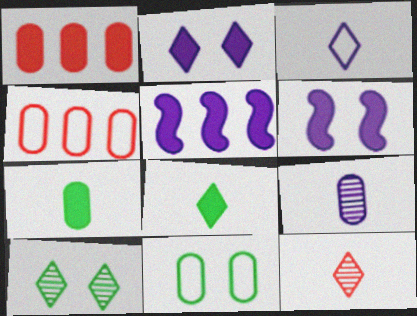[[1, 6, 8], 
[1, 9, 11], 
[3, 8, 12], 
[5, 11, 12]]